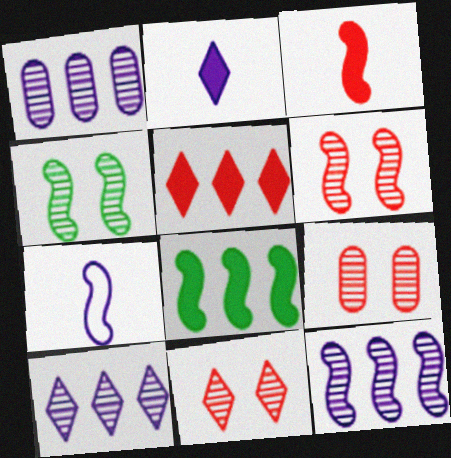[[1, 10, 12], 
[6, 7, 8], 
[6, 9, 11]]